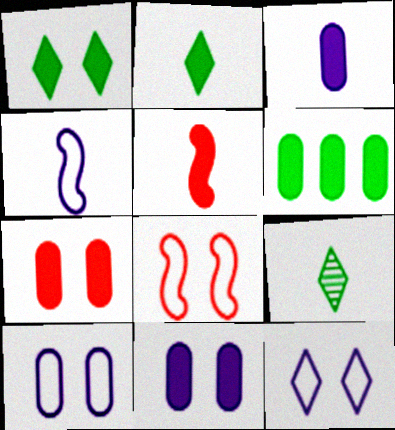[[2, 3, 5], 
[3, 6, 7]]